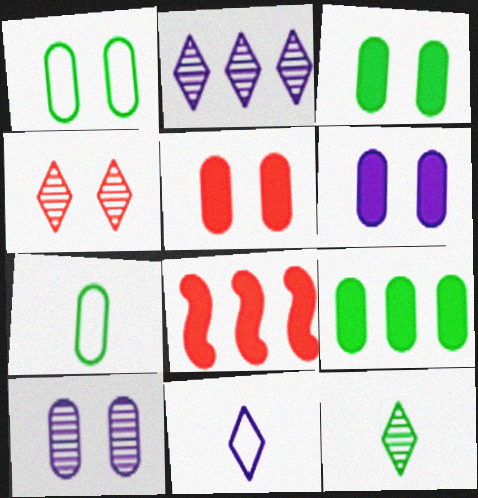[[1, 5, 10], 
[2, 4, 12], 
[3, 5, 6]]